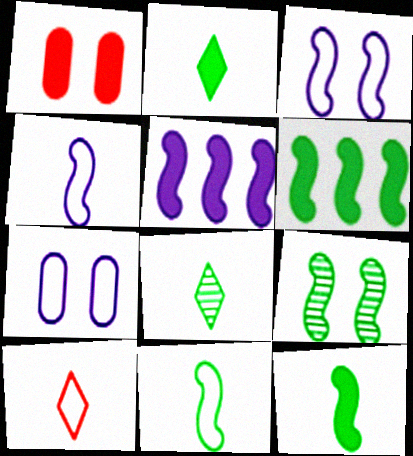[[1, 2, 5], 
[6, 9, 11]]